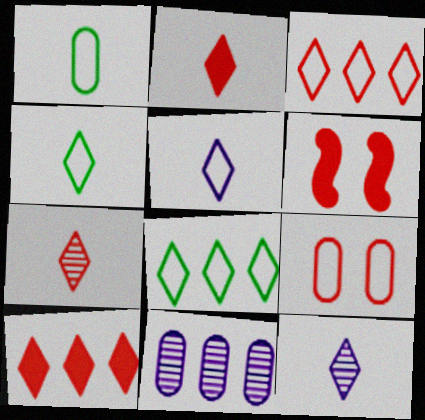[[2, 4, 12], 
[4, 6, 11]]